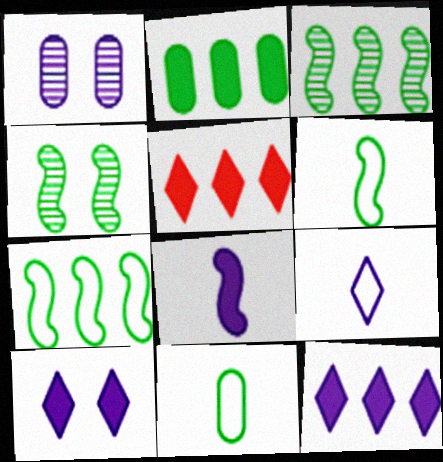[[1, 5, 6]]